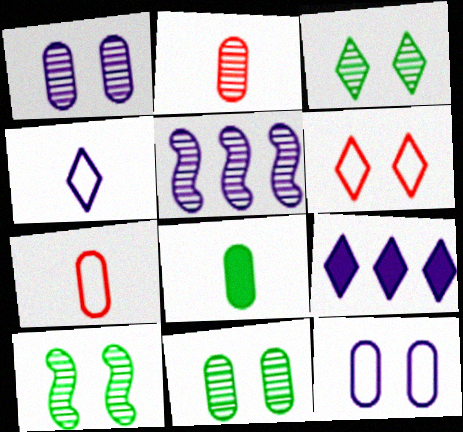[[2, 3, 5], 
[3, 10, 11], 
[5, 6, 8], 
[7, 9, 10]]